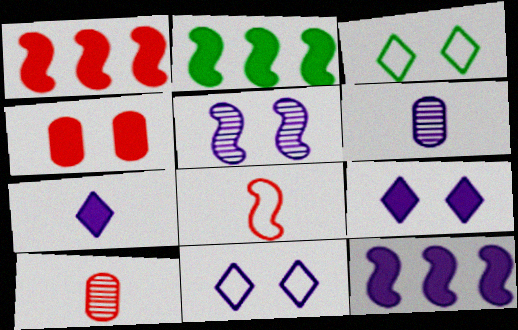[[1, 2, 12], 
[1, 3, 6], 
[2, 4, 7], 
[2, 5, 8], 
[2, 10, 11], 
[3, 4, 5], 
[3, 10, 12], 
[6, 11, 12]]